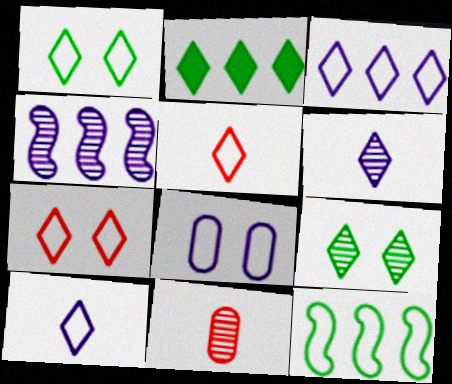[[1, 3, 5], 
[2, 6, 7], 
[4, 9, 11], 
[5, 8, 12]]